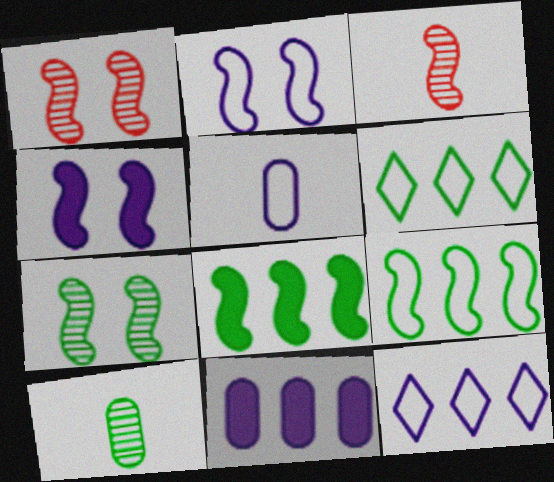[[2, 3, 8], 
[2, 5, 12], 
[3, 4, 9]]